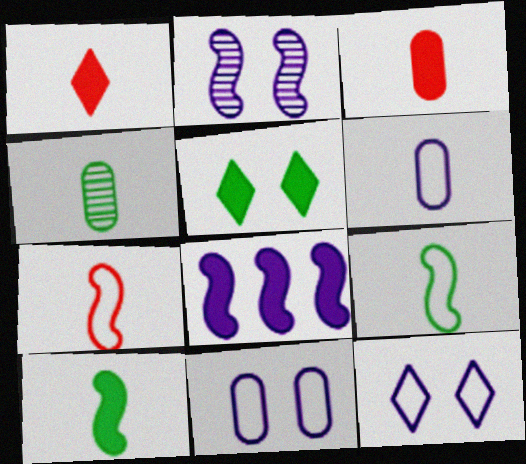[[3, 4, 6], 
[3, 5, 8]]